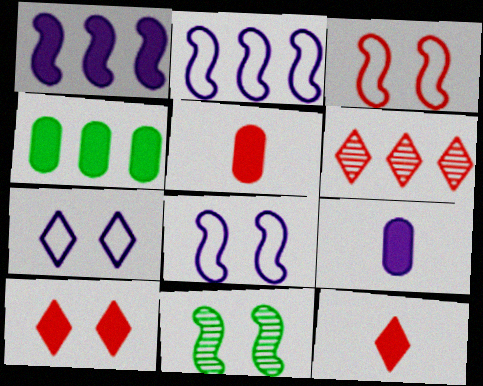[[2, 4, 6], 
[3, 5, 6]]